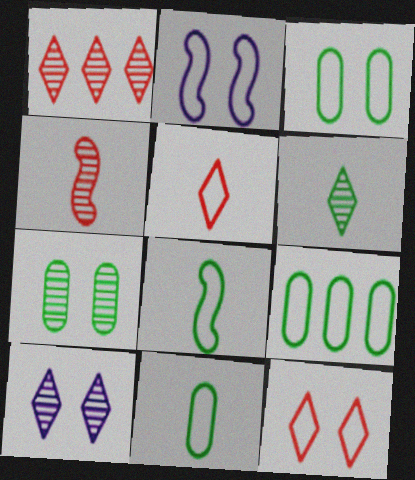[[1, 6, 10], 
[2, 3, 12], 
[2, 5, 9], 
[3, 9, 11]]